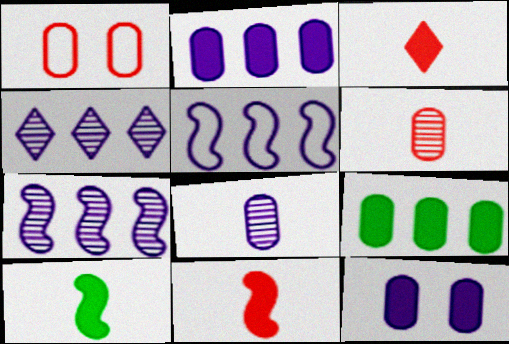[[1, 4, 10], 
[1, 8, 9], 
[2, 4, 5]]